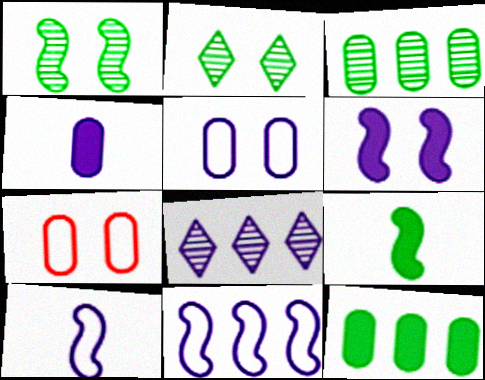[[2, 6, 7], 
[3, 4, 7], 
[7, 8, 9]]